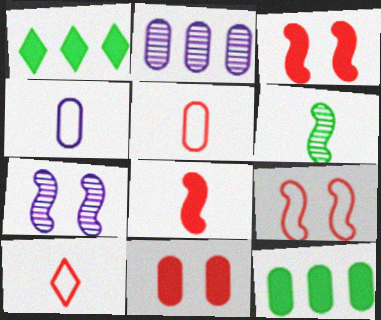[[1, 5, 7], 
[7, 10, 12]]